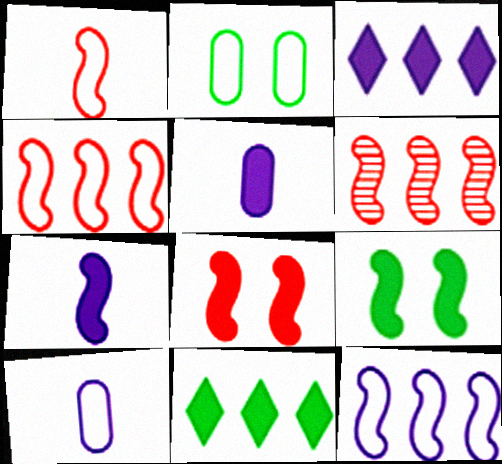[[1, 6, 8], 
[5, 8, 11]]